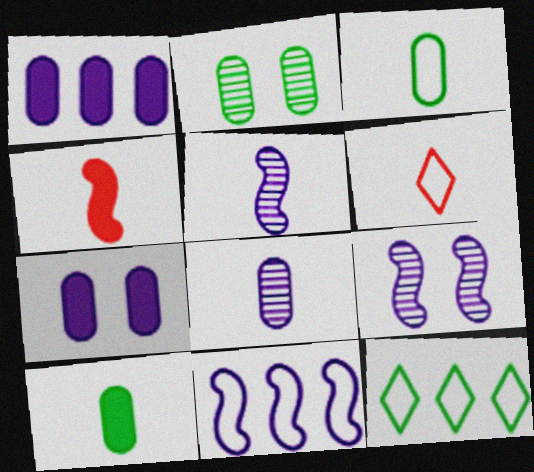[[5, 6, 10]]